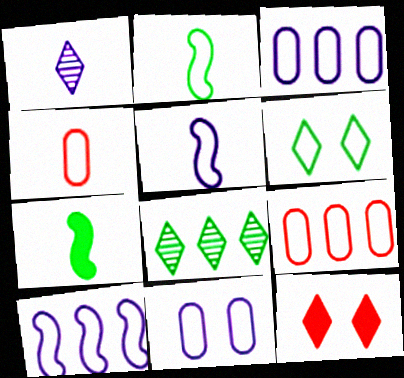[[1, 4, 7], 
[4, 6, 10], 
[5, 6, 9]]